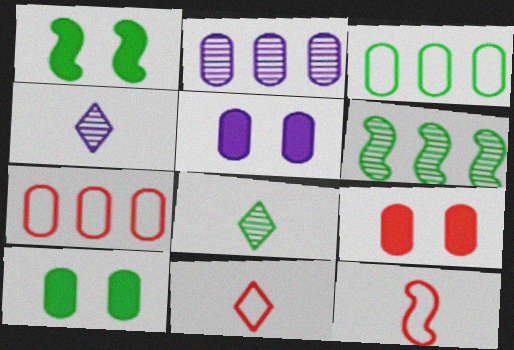[[1, 2, 11], 
[1, 3, 8], 
[1, 4, 7], 
[5, 6, 11], 
[5, 9, 10]]